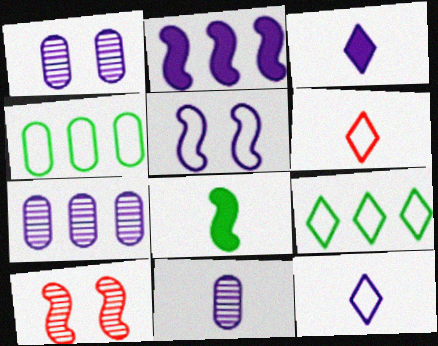[[1, 2, 12], 
[1, 7, 11], 
[3, 4, 10], 
[3, 5, 7], 
[4, 5, 6], 
[6, 8, 11]]